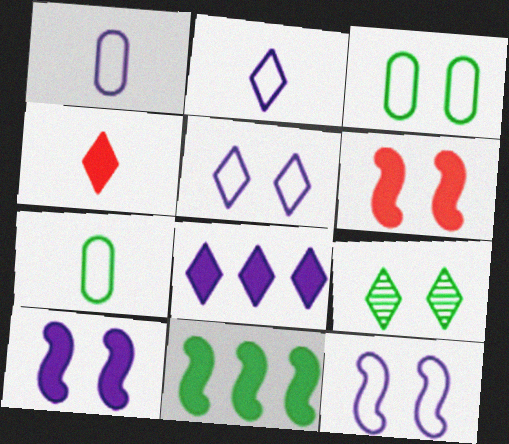[[7, 9, 11]]